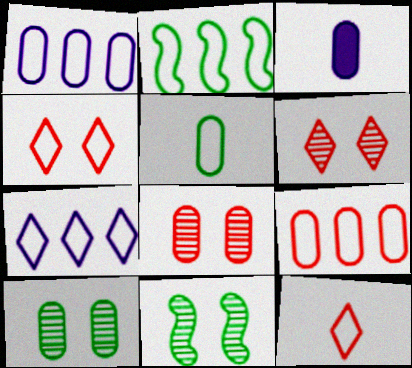[[2, 3, 6], 
[2, 7, 9], 
[3, 9, 10]]